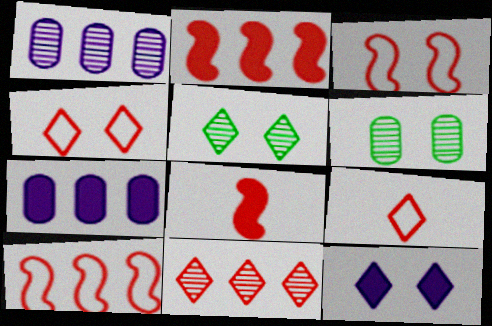[[3, 6, 12], 
[4, 5, 12]]